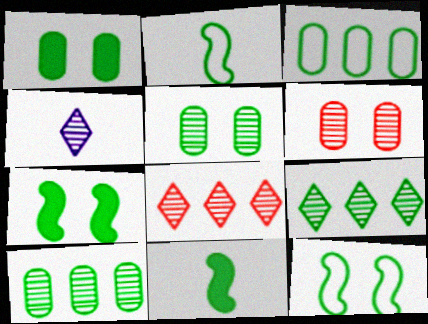[[1, 2, 9]]